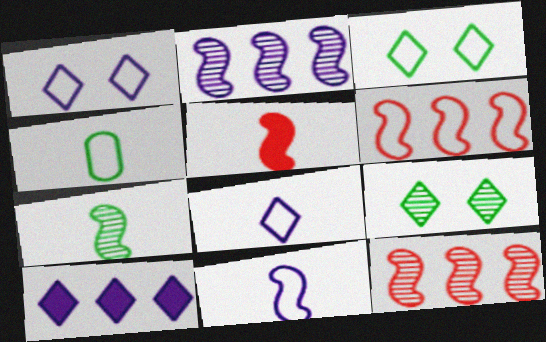[[1, 4, 6], 
[5, 7, 11]]